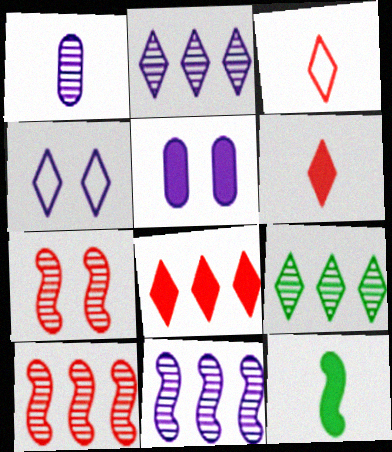[[1, 3, 12], 
[1, 7, 9], 
[4, 6, 9], 
[5, 8, 12]]